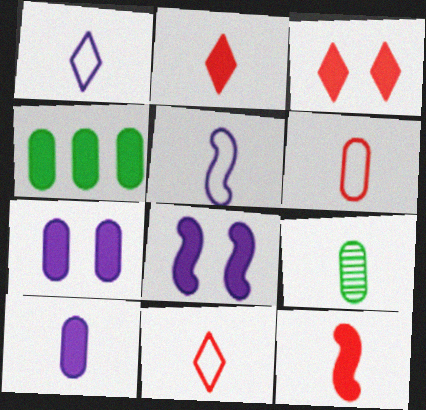[[1, 9, 12], 
[2, 4, 8], 
[2, 5, 9], 
[6, 9, 10]]